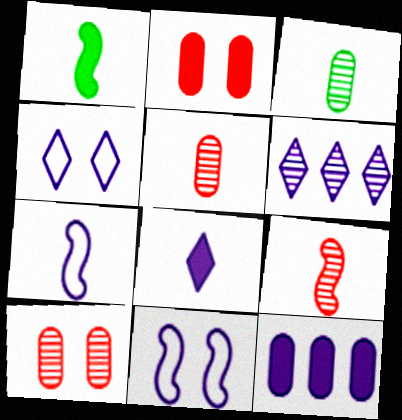[[1, 7, 9], 
[4, 6, 8]]